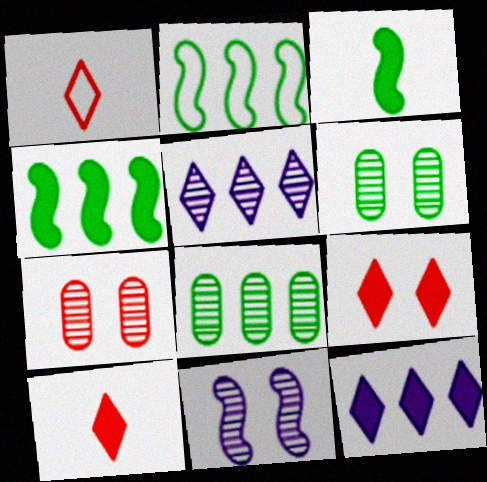[]